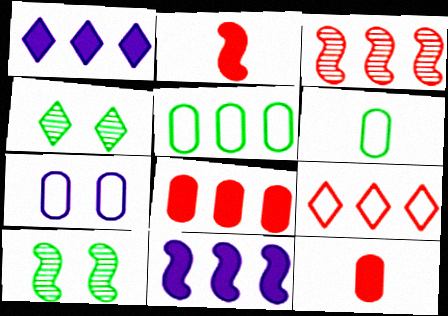[[1, 3, 5], 
[3, 8, 9]]